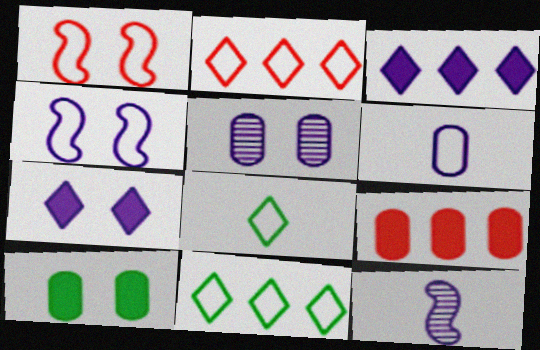[[1, 6, 11], 
[2, 10, 12], 
[4, 5, 7]]